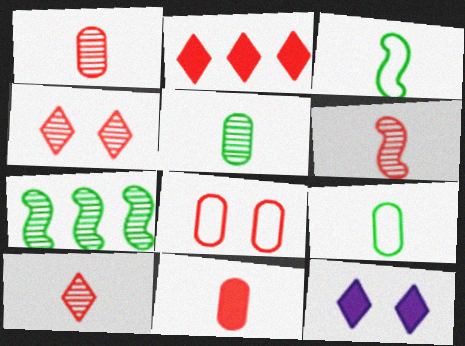[[1, 6, 10], 
[2, 6, 8]]